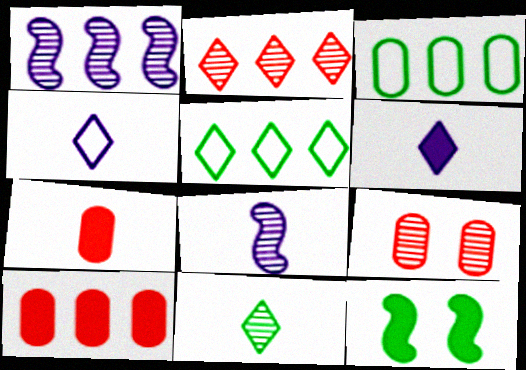[[1, 5, 10], 
[1, 9, 11], 
[3, 11, 12], 
[6, 10, 12]]